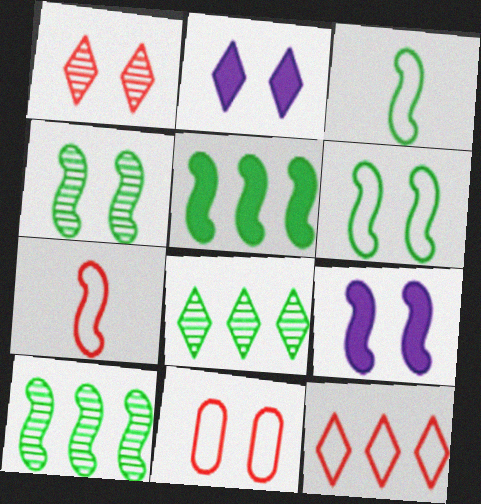[[2, 4, 11], 
[3, 4, 5], 
[7, 9, 10], 
[7, 11, 12]]